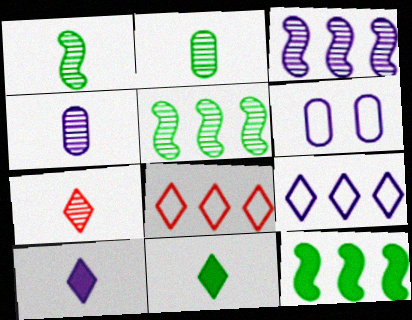[[1, 4, 7], 
[3, 6, 10], 
[6, 7, 12]]